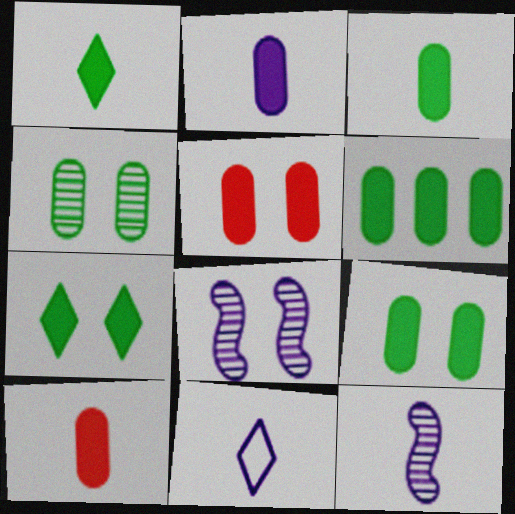[[2, 3, 10], 
[2, 5, 6], 
[2, 11, 12], 
[3, 6, 9]]